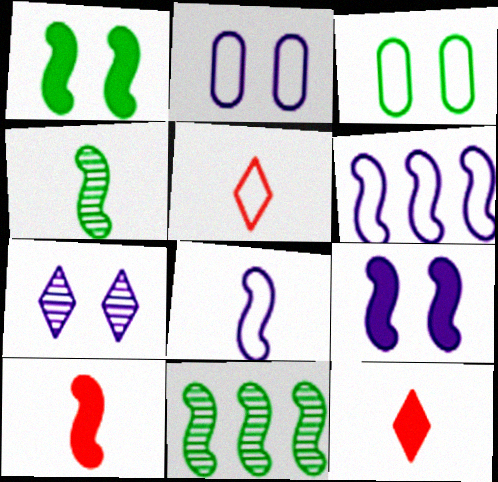[[2, 7, 9], 
[2, 11, 12], 
[3, 5, 6], 
[4, 8, 10]]